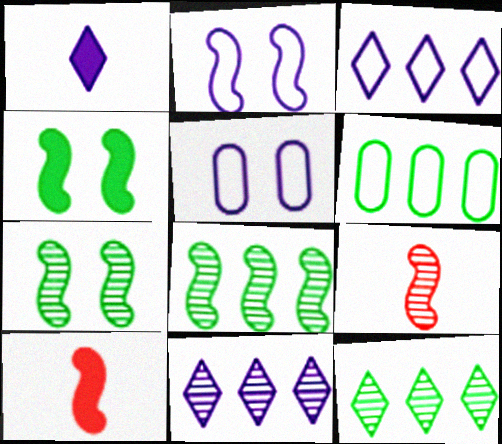[[2, 8, 10], 
[5, 10, 12]]